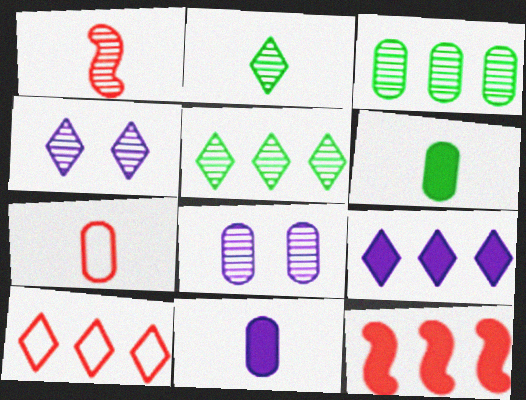[[1, 3, 4], 
[1, 5, 8], 
[5, 9, 10]]